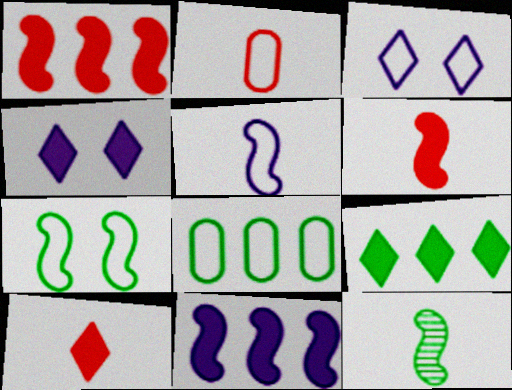[[4, 9, 10], 
[5, 6, 12]]